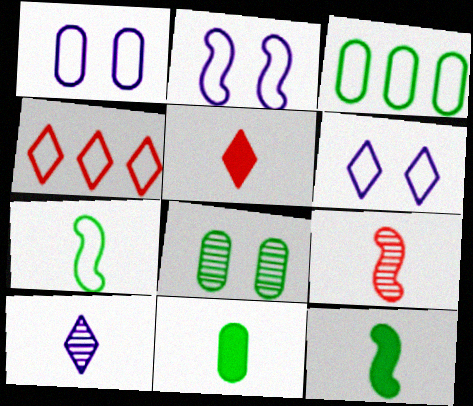[[1, 2, 6], 
[1, 4, 7], 
[3, 8, 11]]